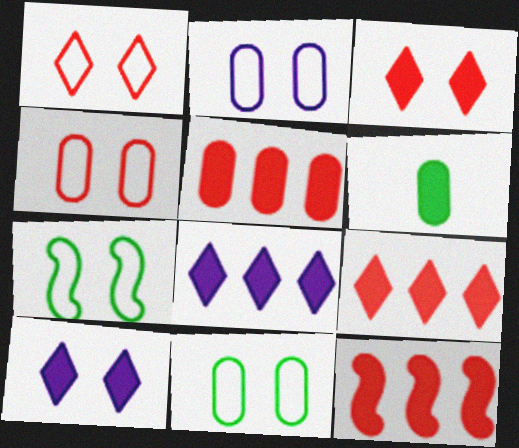[[1, 2, 7], 
[2, 4, 11], 
[5, 9, 12], 
[6, 10, 12]]